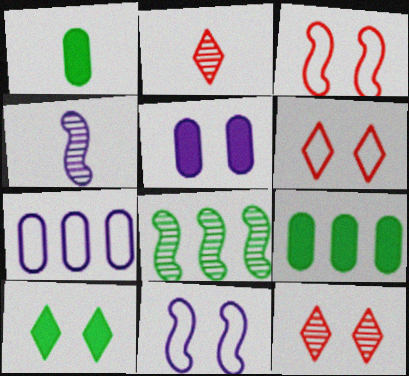[[2, 9, 11], 
[4, 6, 9]]